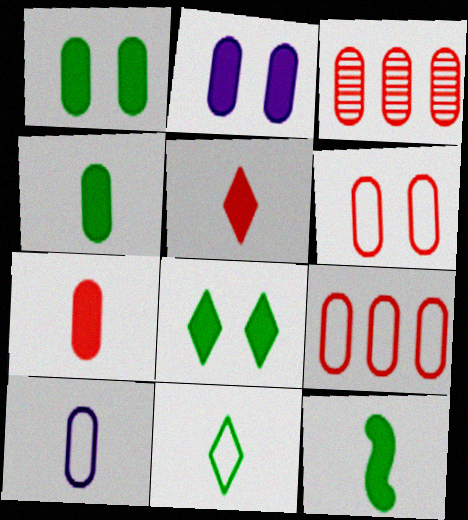[[1, 3, 10], 
[3, 6, 7]]